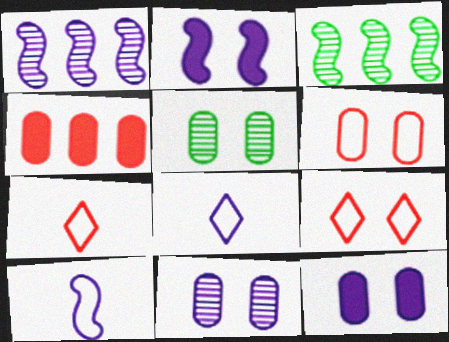[[1, 2, 10], 
[1, 8, 12], 
[2, 5, 9], 
[3, 7, 12], 
[5, 6, 12]]